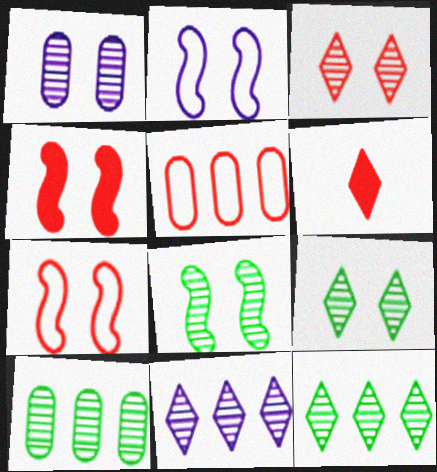[[1, 3, 8], 
[2, 4, 8], 
[2, 6, 10]]